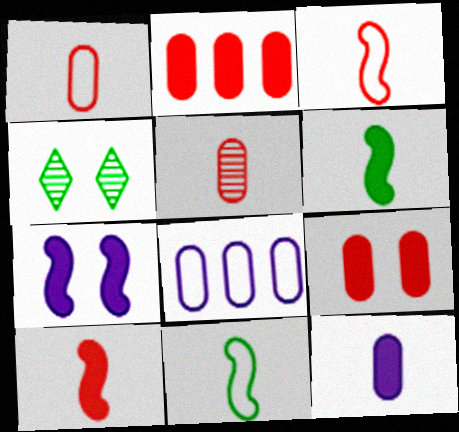[[4, 8, 10]]